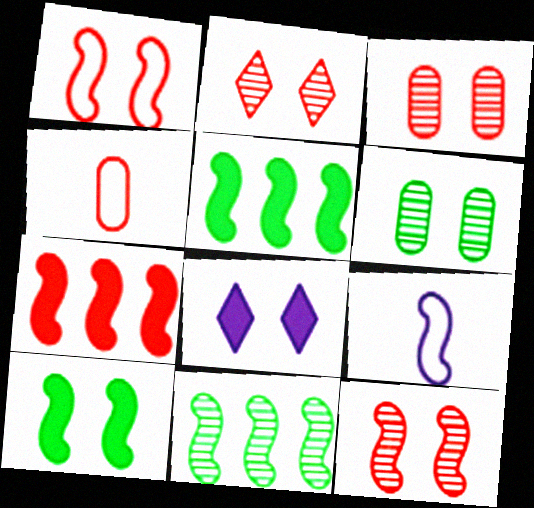[[1, 6, 8], 
[2, 3, 12], 
[2, 4, 7], 
[4, 8, 11], 
[5, 9, 12]]